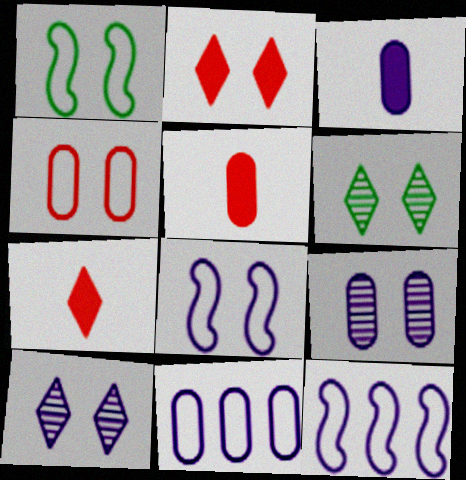[[1, 2, 9], 
[3, 9, 11], 
[3, 10, 12], 
[5, 6, 12]]